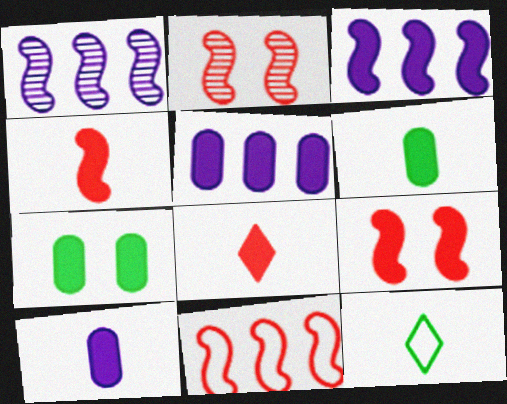[[2, 4, 11], 
[2, 5, 12], 
[3, 7, 8]]